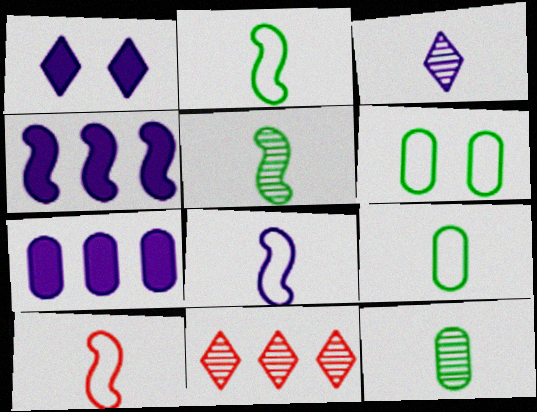[[2, 8, 10]]